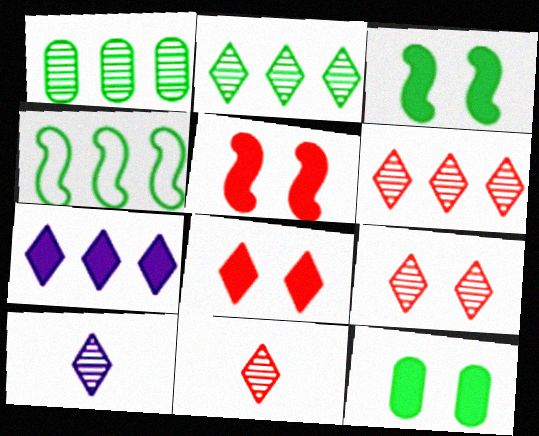[[2, 9, 10], 
[6, 9, 11]]